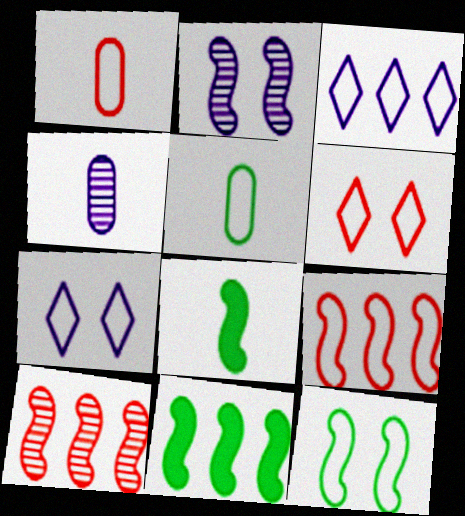[[1, 3, 12], 
[1, 6, 9], 
[2, 8, 9], 
[4, 6, 11], 
[5, 7, 9]]